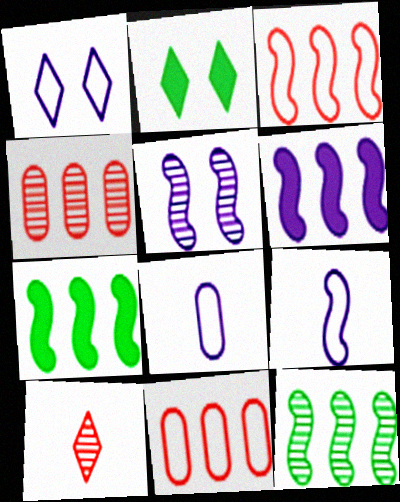[[2, 4, 9], 
[3, 6, 12], 
[5, 6, 9]]